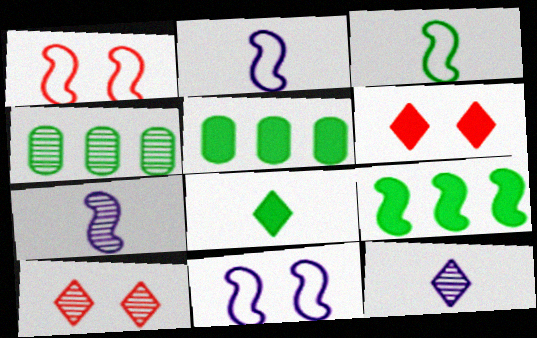[[1, 5, 12], 
[1, 7, 9], 
[2, 4, 6], 
[2, 5, 10], 
[4, 7, 10]]